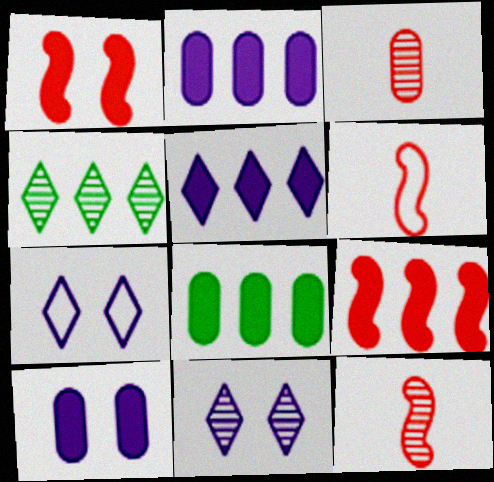[[4, 6, 10], 
[5, 8, 9], 
[6, 8, 11], 
[7, 8, 12]]